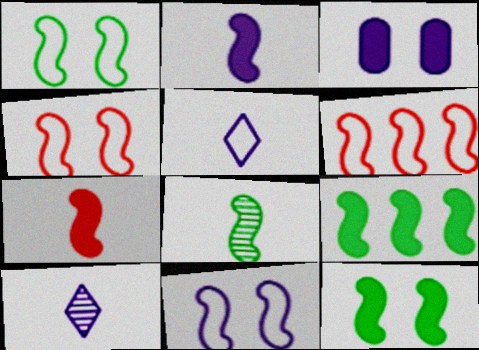[[1, 4, 11], 
[1, 8, 9]]